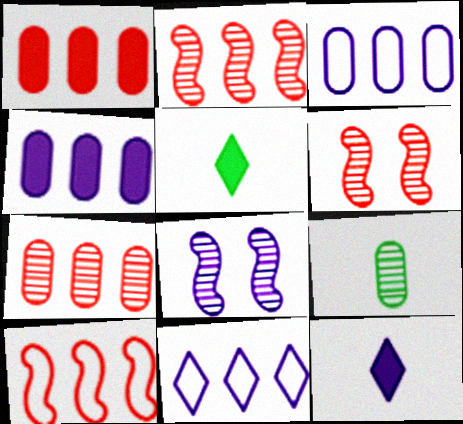[[3, 5, 6], 
[3, 8, 12]]